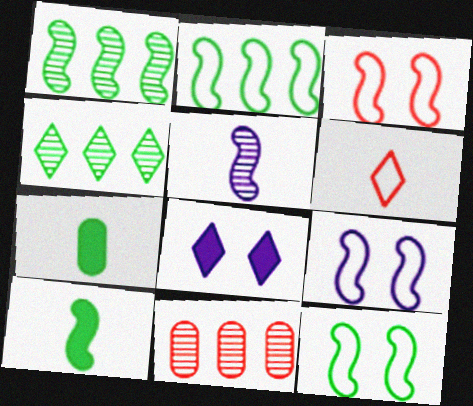[[1, 10, 12], 
[3, 9, 12], 
[4, 6, 8], 
[4, 7, 12], 
[5, 6, 7]]